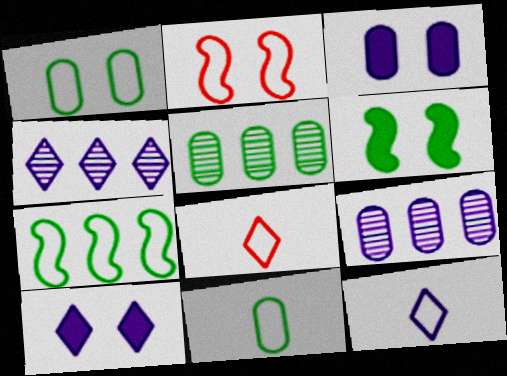[[4, 10, 12], 
[6, 8, 9]]